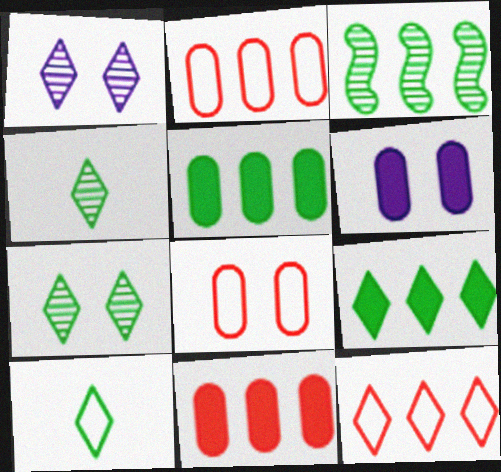[[7, 9, 10]]